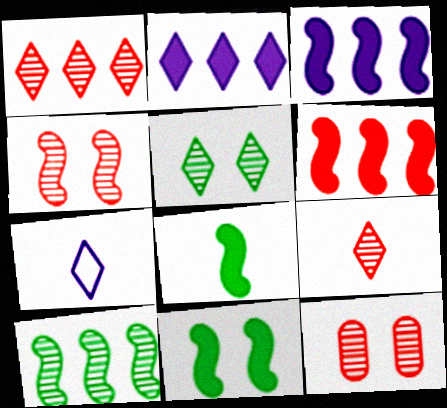[]